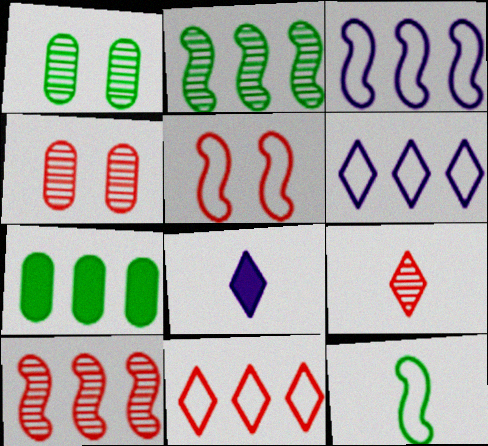[[3, 5, 12], 
[4, 9, 10], 
[6, 7, 10]]